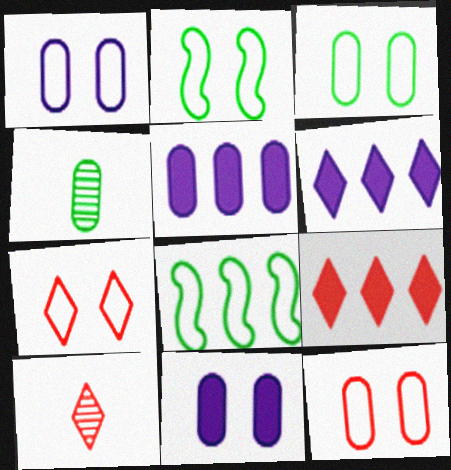[[1, 2, 7], 
[1, 3, 12], 
[2, 5, 10], 
[4, 5, 12], 
[7, 9, 10], 
[8, 10, 11]]